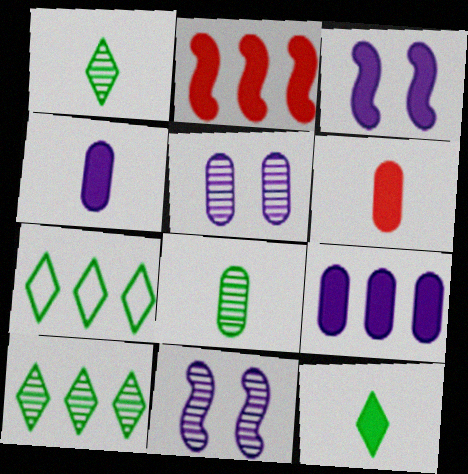[[6, 7, 11]]